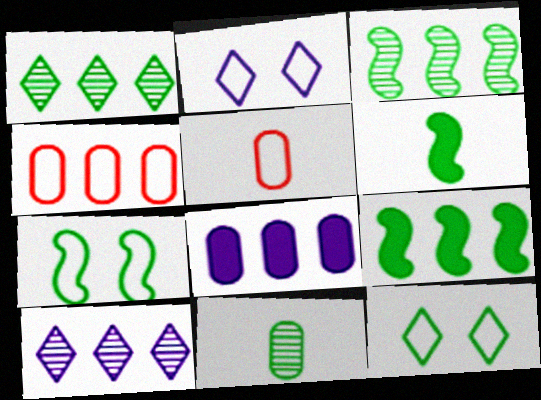[[3, 6, 7], 
[4, 9, 10], 
[9, 11, 12]]